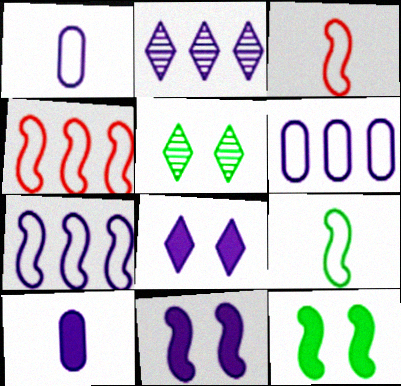[[1, 2, 11], 
[4, 5, 10]]